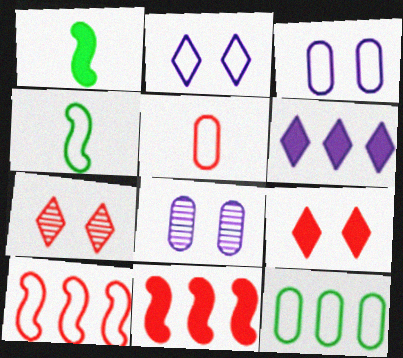[[3, 5, 12], 
[5, 7, 11]]